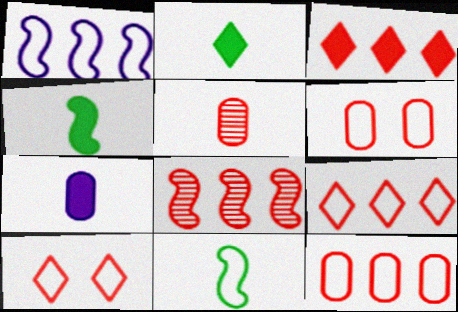[[3, 8, 12]]